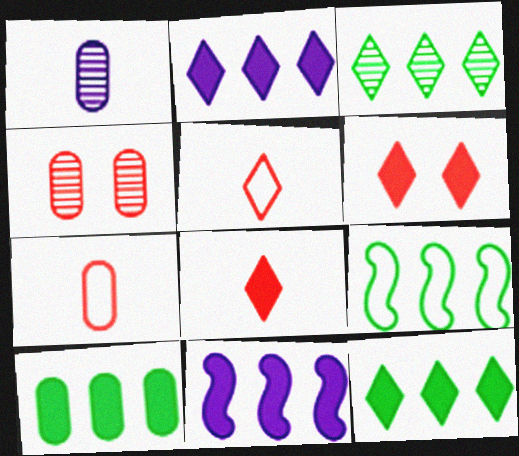[[1, 6, 9], 
[3, 9, 10]]